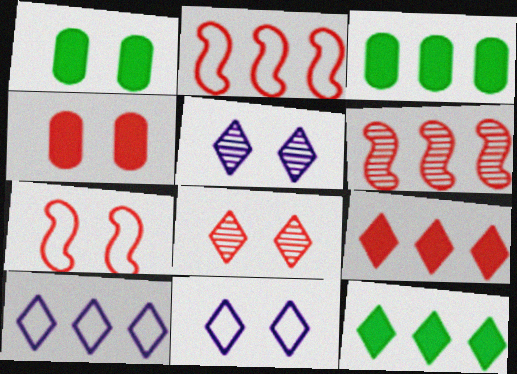[[1, 5, 7], 
[3, 6, 10], 
[4, 7, 8]]